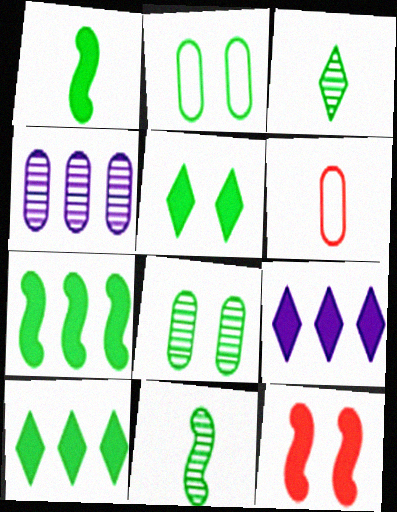[[2, 3, 7], 
[2, 10, 11]]